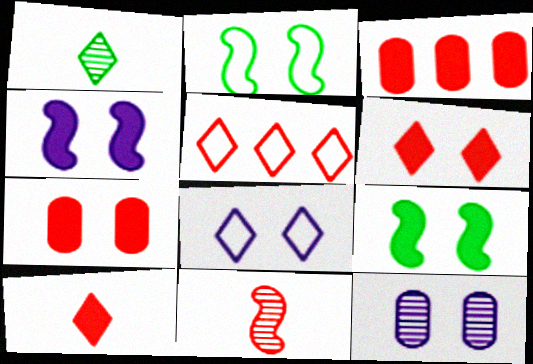[[2, 6, 12], 
[4, 8, 12], 
[5, 7, 11]]